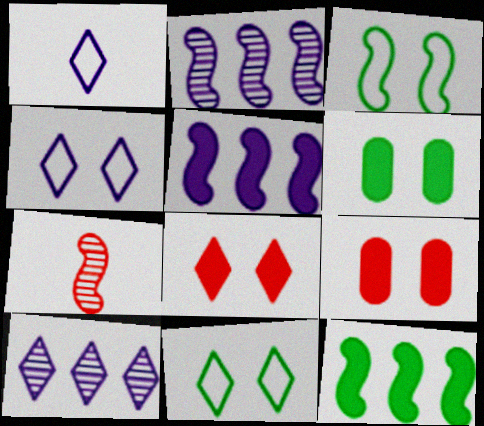[[3, 5, 7]]